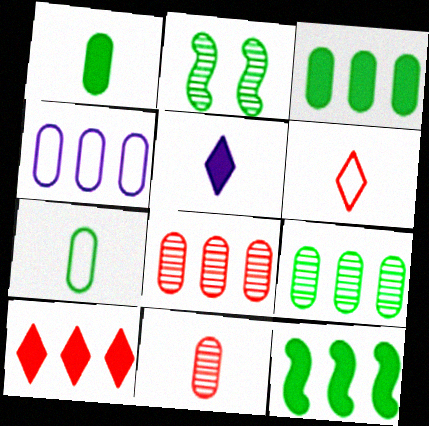[[3, 4, 8]]